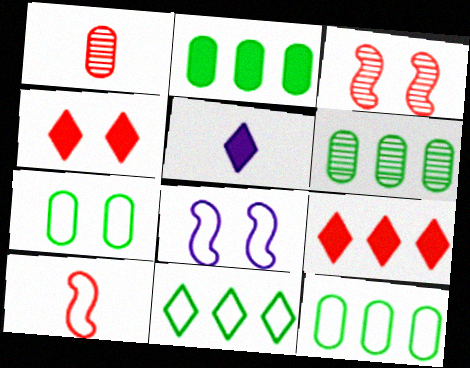[[2, 6, 12], 
[3, 5, 12]]